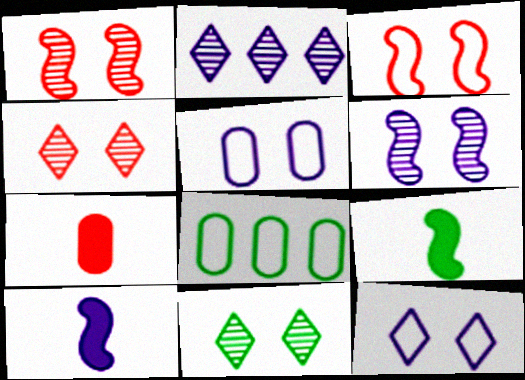[[2, 5, 10], 
[4, 8, 10], 
[8, 9, 11]]